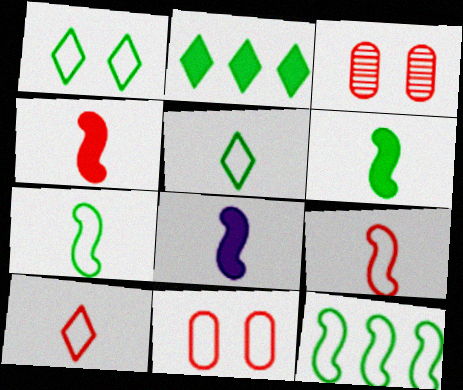[[4, 6, 8]]